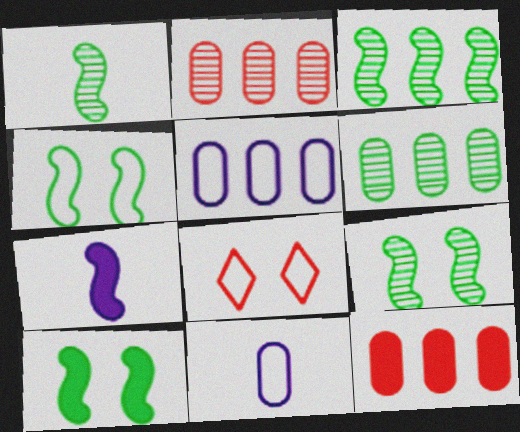[[1, 3, 9], 
[4, 9, 10], 
[5, 6, 12], 
[6, 7, 8]]